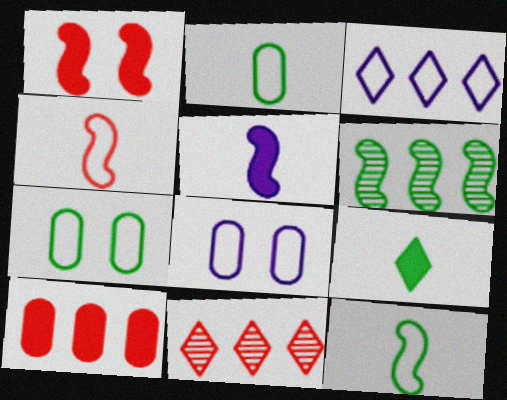[[3, 4, 7], 
[3, 6, 10], 
[5, 7, 11], 
[6, 7, 9]]